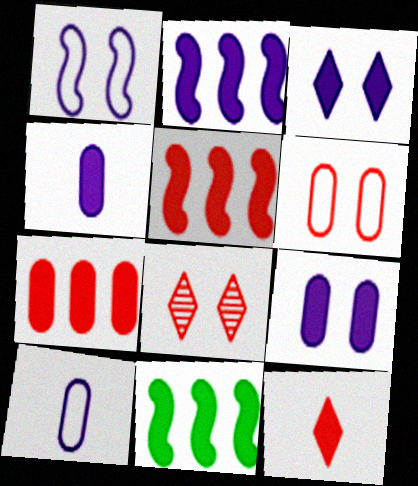[[2, 3, 4], 
[2, 5, 11], 
[8, 10, 11], 
[9, 11, 12]]